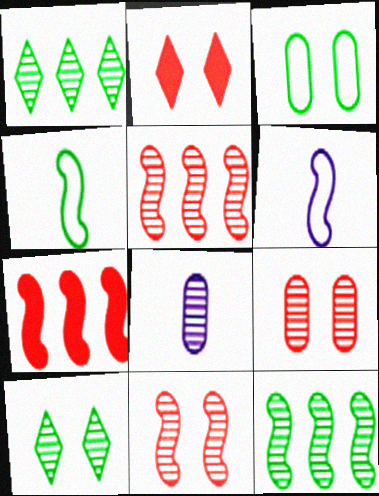[[1, 8, 11], 
[5, 8, 10]]